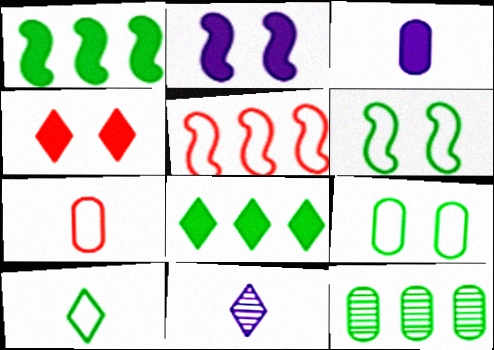[[1, 3, 4]]